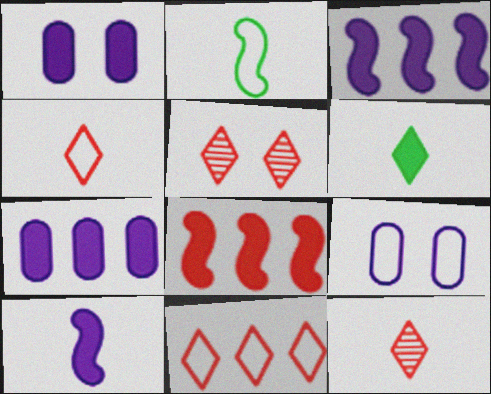[[1, 6, 8], 
[2, 5, 7], 
[2, 9, 11]]